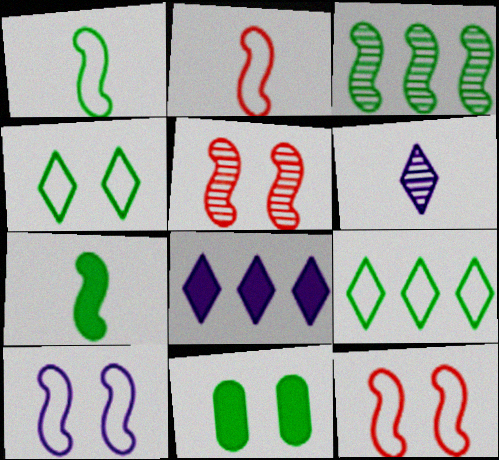[]